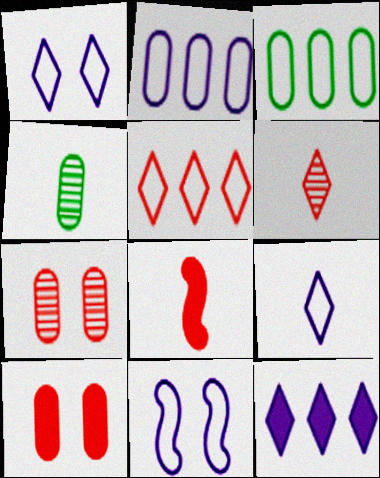[[2, 4, 10], 
[2, 9, 11], 
[4, 8, 9], 
[5, 7, 8]]